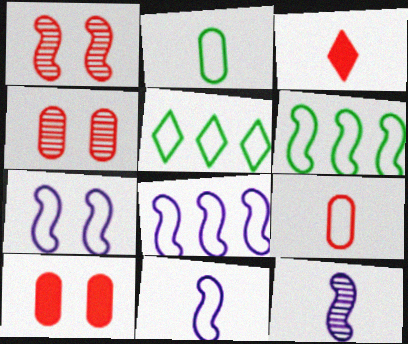[[2, 3, 12], 
[5, 7, 9], 
[5, 10, 12], 
[7, 8, 11]]